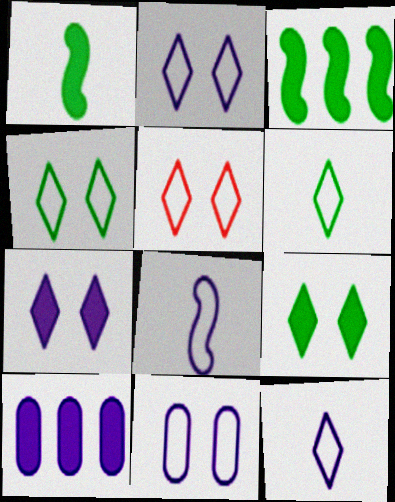[[2, 4, 5]]